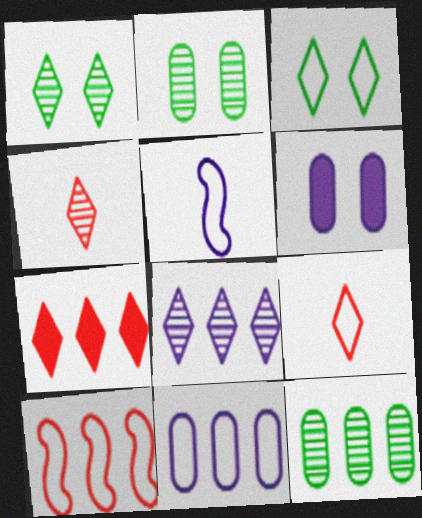[[1, 4, 8], 
[2, 5, 7], 
[5, 6, 8]]